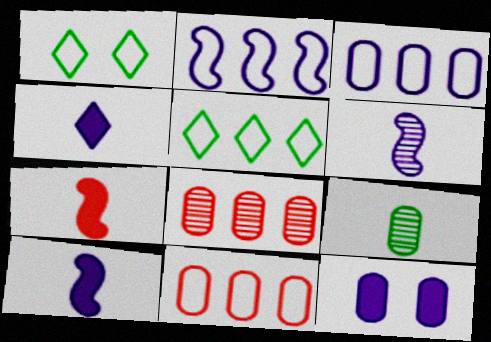[[1, 8, 10], 
[2, 5, 11], 
[9, 11, 12]]